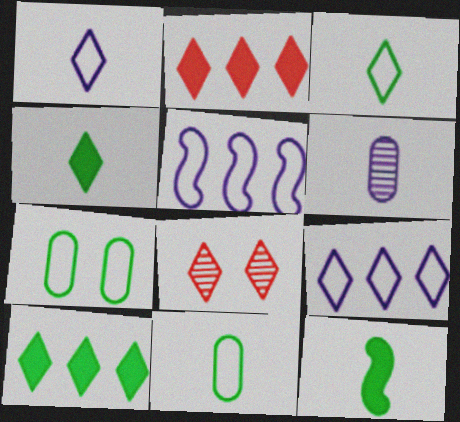[[1, 8, 10], 
[4, 8, 9]]